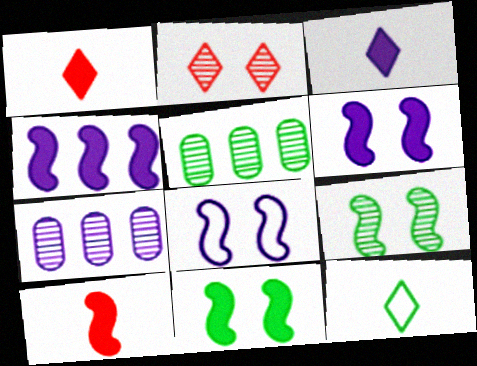[[1, 5, 8], 
[3, 7, 8], 
[4, 10, 11], 
[5, 11, 12]]